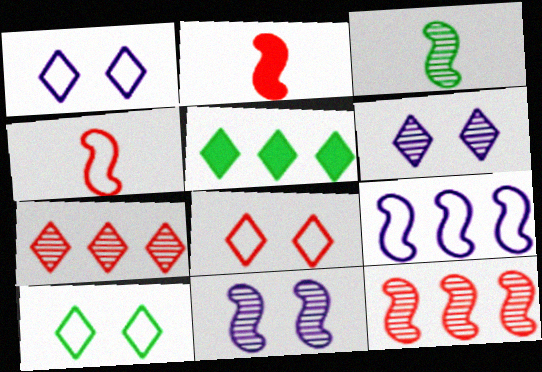[[1, 8, 10], 
[3, 11, 12]]